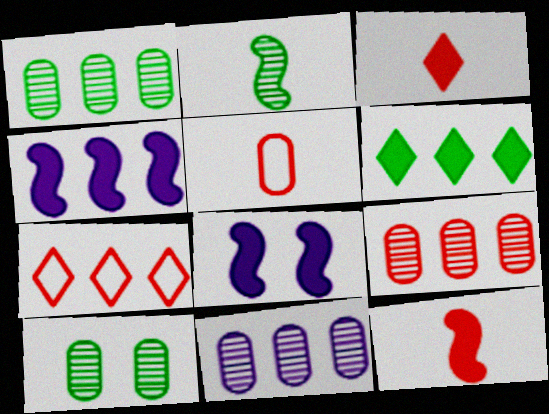[[1, 4, 7], 
[1, 9, 11]]